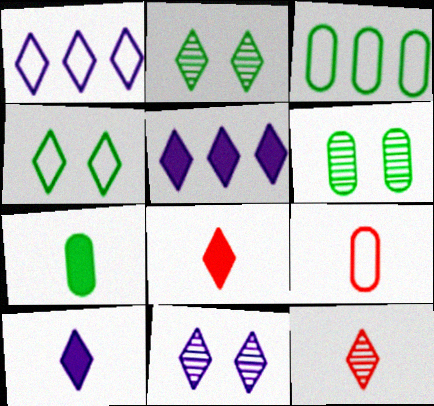[[1, 2, 8], 
[1, 10, 11], 
[3, 6, 7], 
[4, 5, 12]]